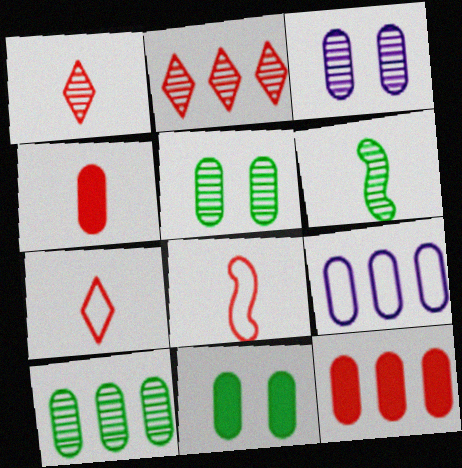[[1, 4, 8], 
[2, 3, 6], 
[4, 5, 9], 
[9, 10, 12]]